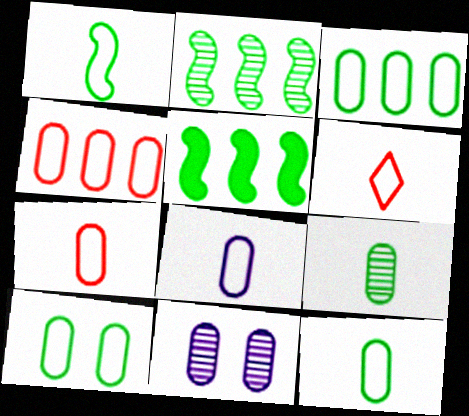[[1, 6, 8], 
[3, 10, 12], 
[4, 8, 10], 
[5, 6, 11], 
[7, 8, 12]]